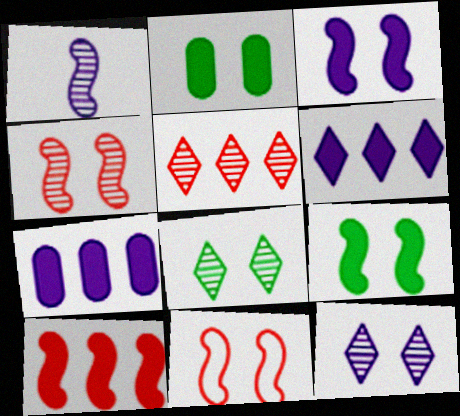[[2, 11, 12]]